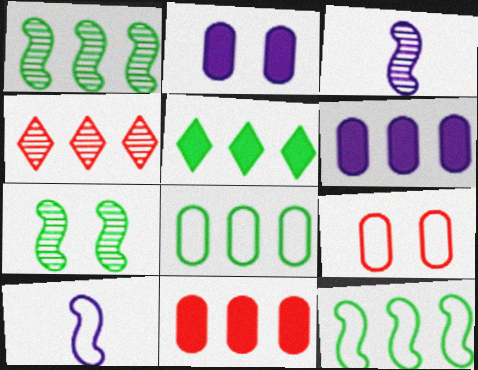[[1, 5, 8], 
[3, 5, 9], 
[4, 6, 12]]